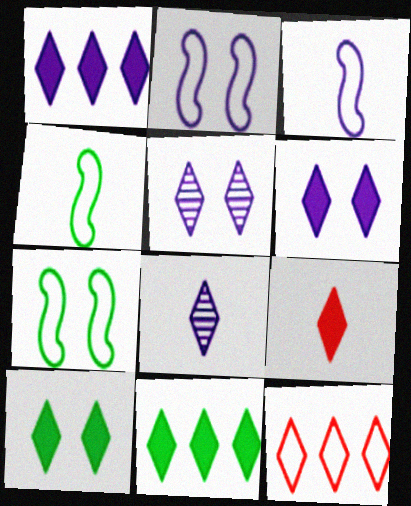[[1, 9, 10], 
[6, 9, 11], 
[8, 10, 12]]